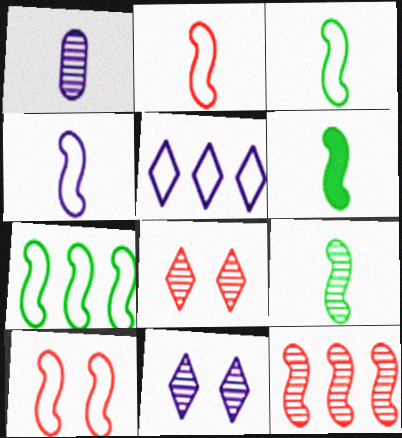[[2, 3, 4], 
[3, 6, 9], 
[4, 7, 10]]